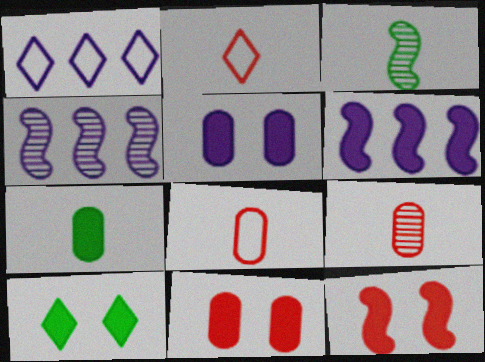[[1, 3, 11], 
[4, 8, 10], 
[5, 10, 12]]